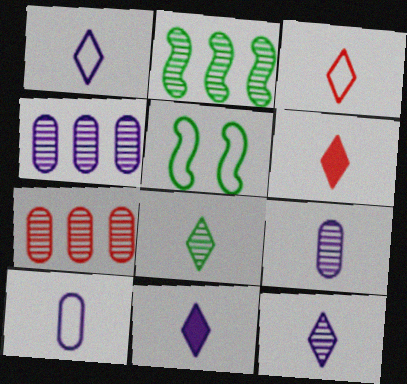[[1, 6, 8], 
[1, 11, 12], 
[3, 8, 11], 
[4, 5, 6], 
[5, 7, 11]]